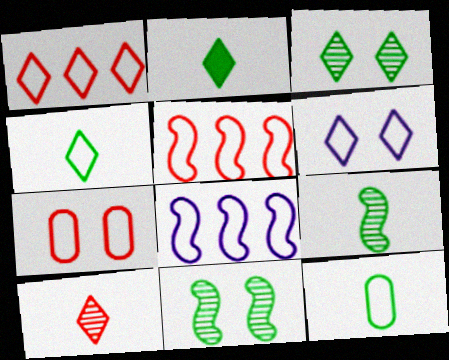[[1, 4, 6], 
[2, 9, 12], 
[4, 7, 8], 
[5, 6, 12]]